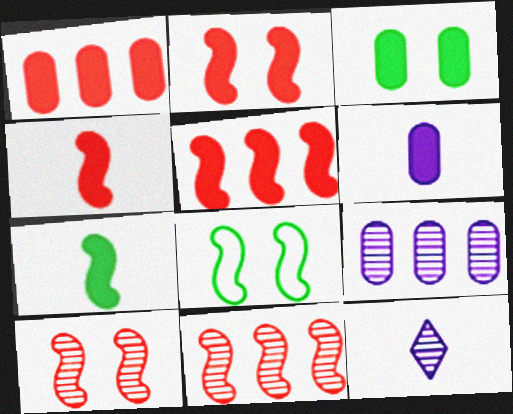[[1, 3, 6], 
[1, 8, 12], 
[2, 4, 5]]